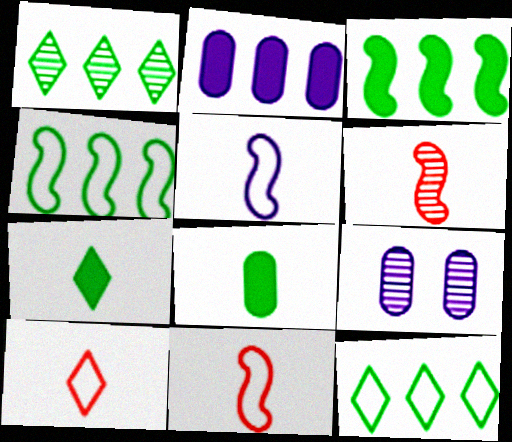[[1, 6, 9], 
[3, 9, 10]]